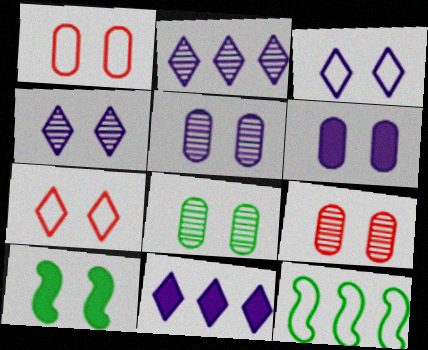[[1, 4, 10], 
[1, 6, 8], 
[3, 9, 10], 
[5, 7, 10], 
[5, 8, 9]]